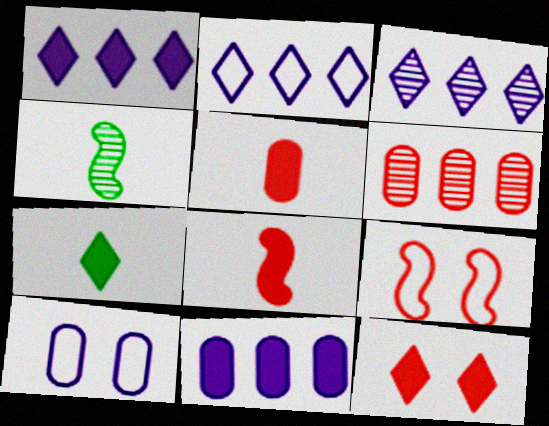[[1, 2, 3], 
[1, 7, 12]]